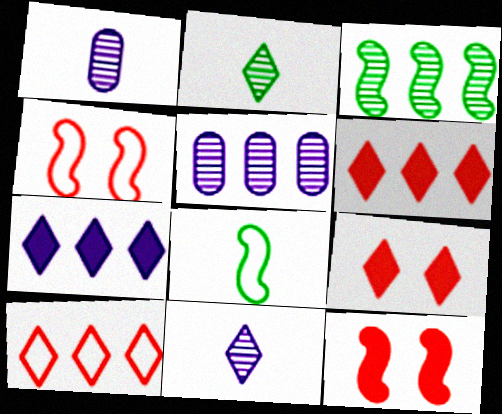[[5, 8, 9]]